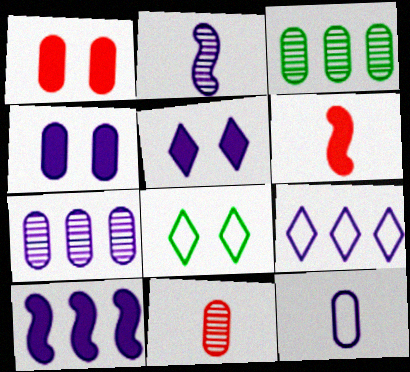[[1, 3, 12], 
[2, 4, 9], 
[4, 7, 12], 
[6, 7, 8], 
[7, 9, 10], 
[8, 10, 11]]